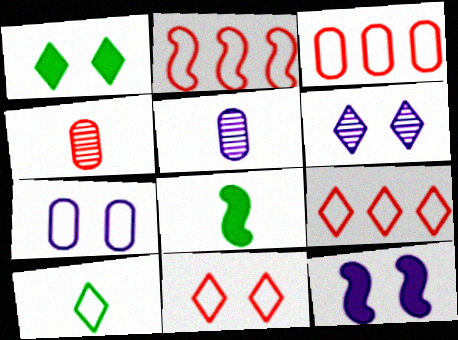[[1, 2, 5], 
[1, 6, 11], 
[2, 3, 9], 
[2, 7, 10], 
[3, 6, 8], 
[6, 7, 12]]